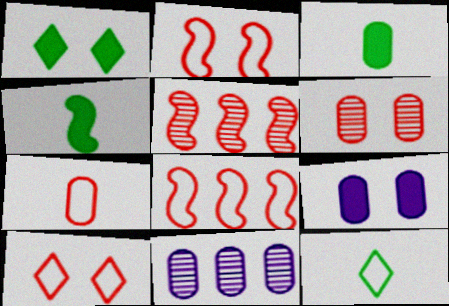[[4, 10, 11], 
[5, 9, 12], 
[7, 8, 10]]